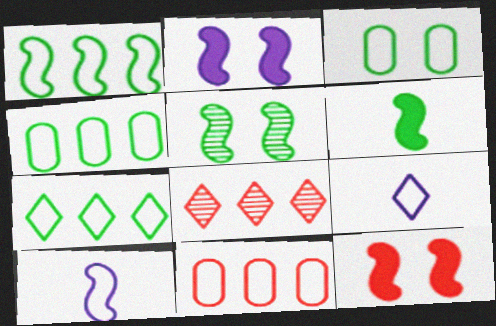[[1, 4, 7], 
[1, 5, 6]]